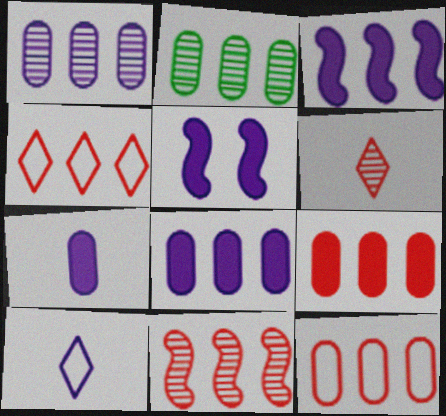[[1, 5, 10], 
[2, 3, 4], 
[2, 8, 12], 
[4, 9, 11]]